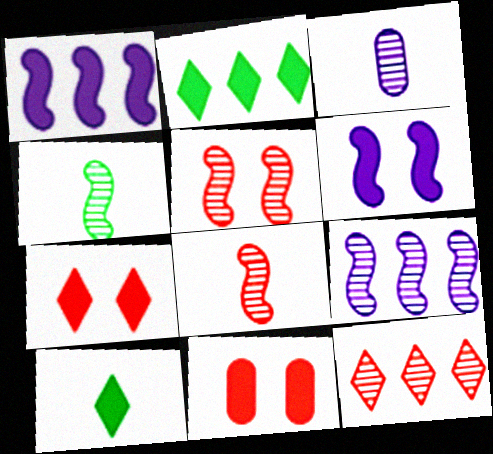[[1, 10, 11], 
[4, 5, 9]]